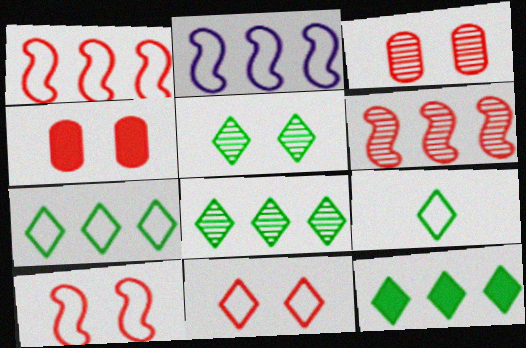[[5, 9, 12], 
[7, 8, 12]]